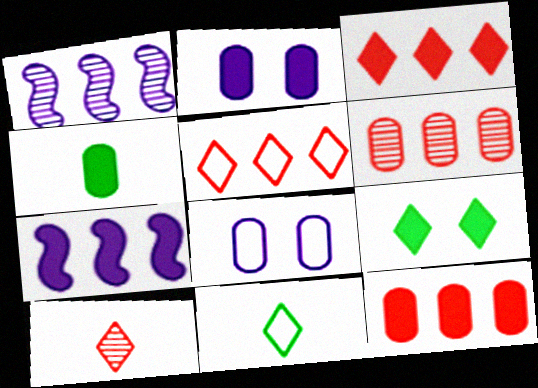[[2, 4, 12], 
[4, 6, 8]]